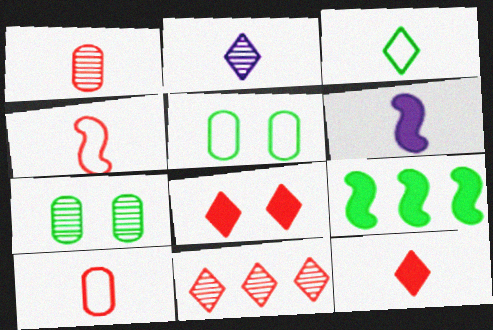[[1, 3, 6], 
[1, 4, 12], 
[2, 3, 12], 
[3, 7, 9], 
[5, 6, 11]]